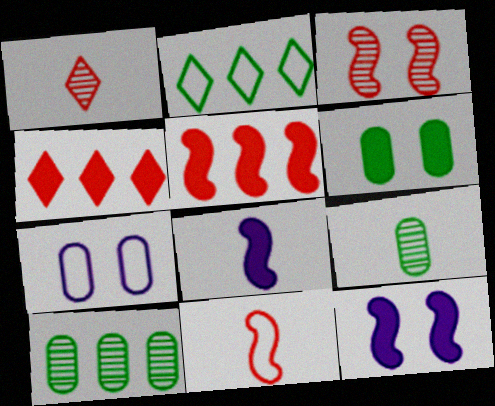[[2, 7, 11], 
[3, 5, 11], 
[4, 6, 8]]